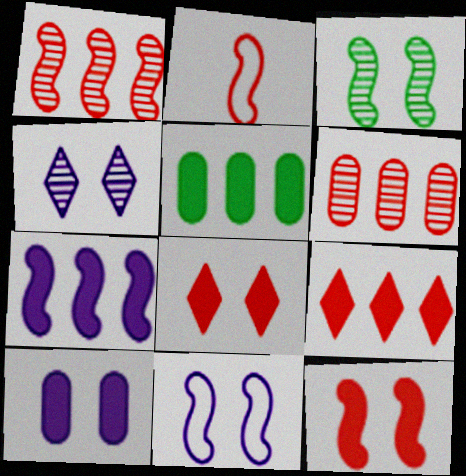[[1, 2, 12], 
[2, 3, 7], 
[2, 4, 5], 
[2, 6, 8], 
[3, 11, 12], 
[4, 10, 11], 
[5, 7, 9]]